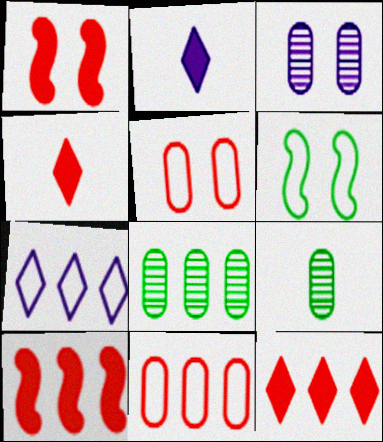[[1, 7, 9], 
[7, 8, 10]]